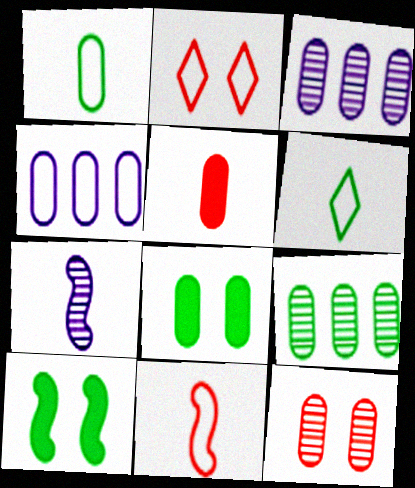[[1, 8, 9], 
[5, 6, 7], 
[6, 9, 10]]